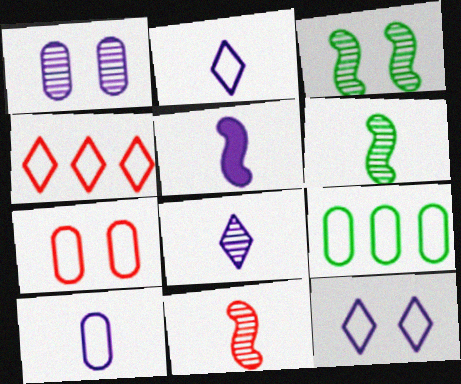[[5, 8, 10], 
[7, 9, 10]]